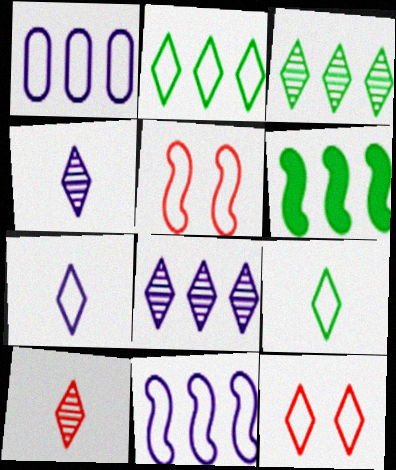[[1, 5, 9], 
[2, 7, 12]]